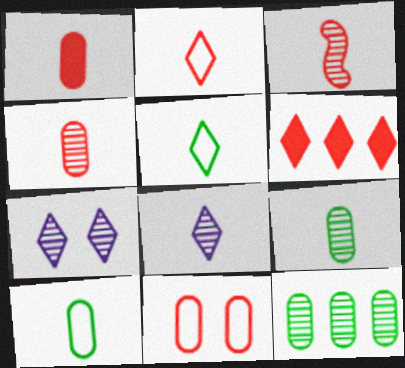[[1, 2, 3], 
[3, 6, 11], 
[3, 7, 12], 
[3, 8, 9], 
[5, 6, 7]]